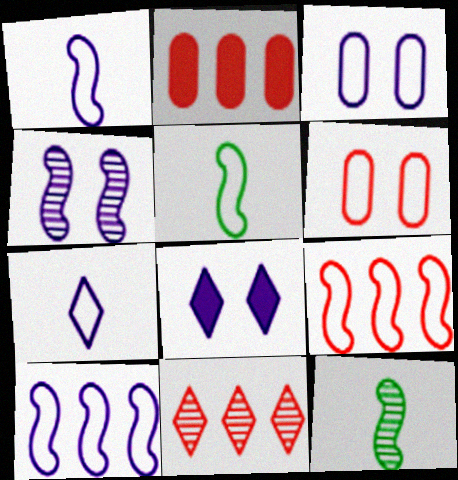[[2, 9, 11], 
[3, 4, 8], 
[3, 7, 10]]